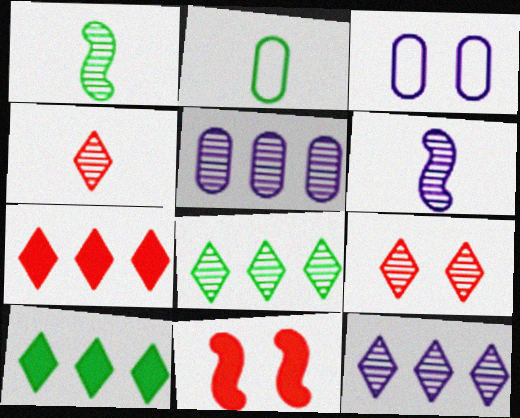[[1, 3, 7], 
[1, 5, 9], 
[2, 11, 12]]